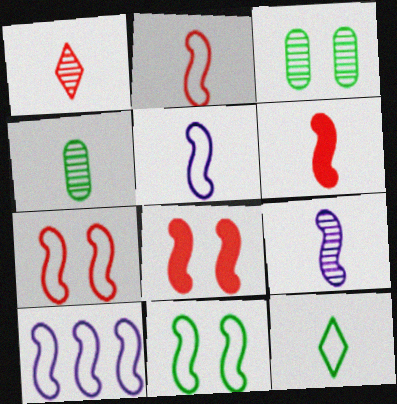[[1, 4, 9], 
[2, 10, 11]]